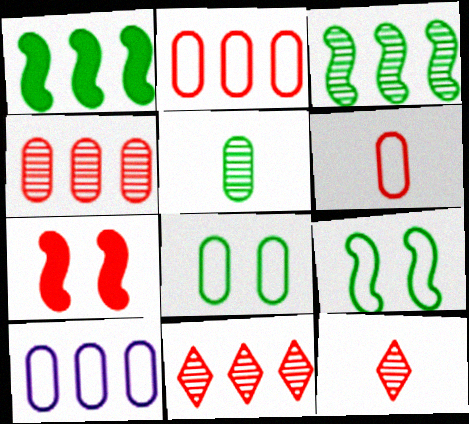[[1, 10, 11], 
[2, 7, 12], 
[6, 7, 11], 
[6, 8, 10]]